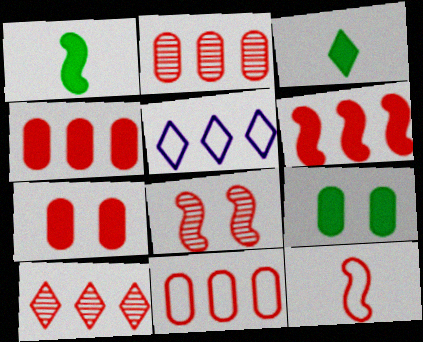[[2, 4, 11], 
[6, 8, 12], 
[6, 10, 11], 
[7, 10, 12]]